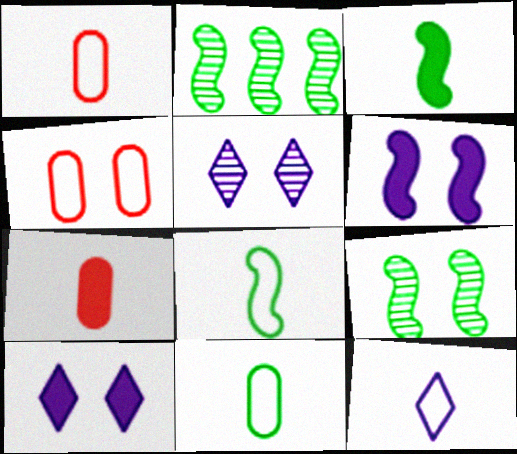[[1, 2, 10], 
[1, 8, 12], 
[4, 9, 10]]